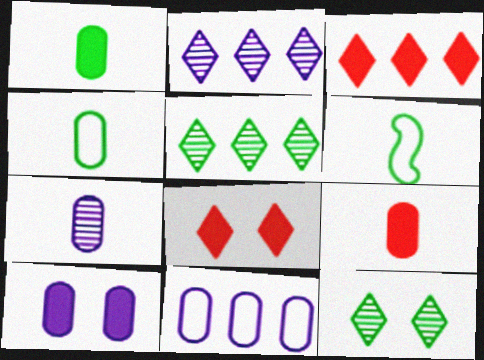[[4, 7, 9], 
[7, 10, 11]]